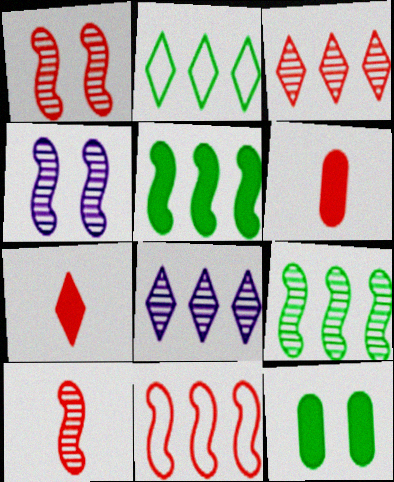[[2, 4, 6], 
[4, 9, 10]]